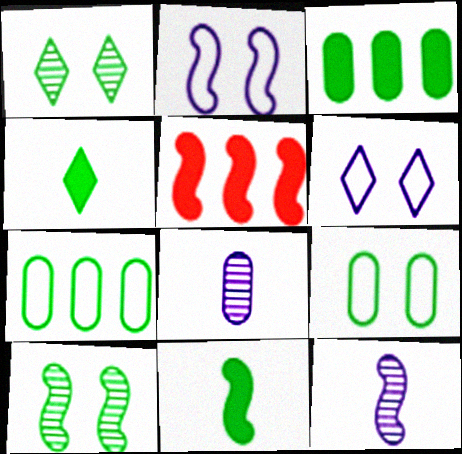[[1, 7, 11], 
[4, 7, 10]]